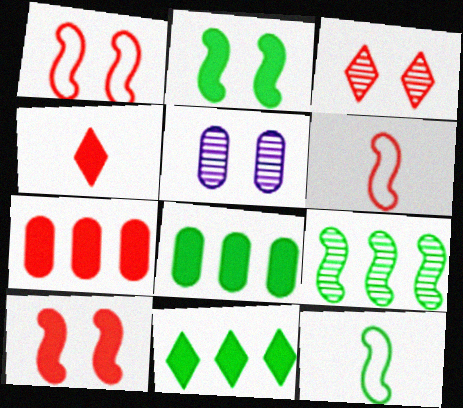[[2, 9, 12], 
[3, 6, 7], 
[4, 7, 10], 
[5, 6, 11]]